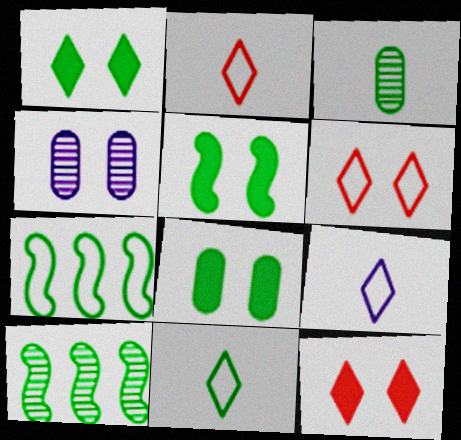[[1, 3, 7], 
[1, 5, 8], 
[2, 9, 11], 
[4, 5, 6], 
[8, 10, 11]]